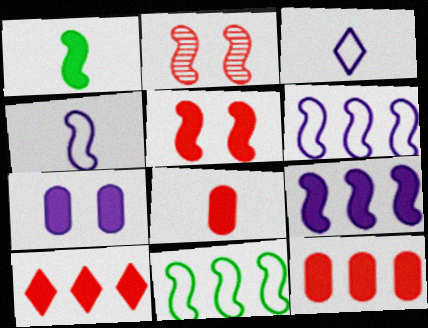[[1, 2, 6], 
[1, 5, 9], 
[1, 7, 10], 
[5, 8, 10]]